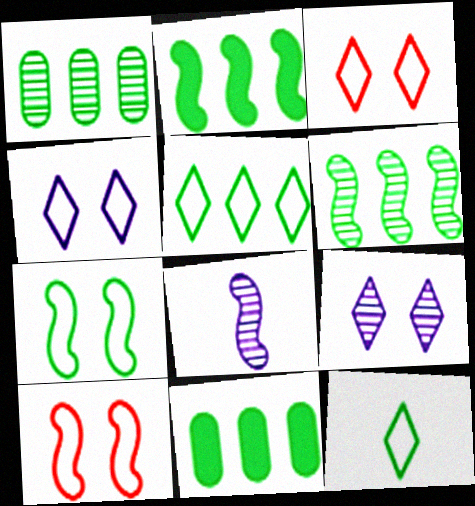[[1, 2, 5], 
[2, 8, 10], 
[3, 8, 11], 
[5, 6, 11]]